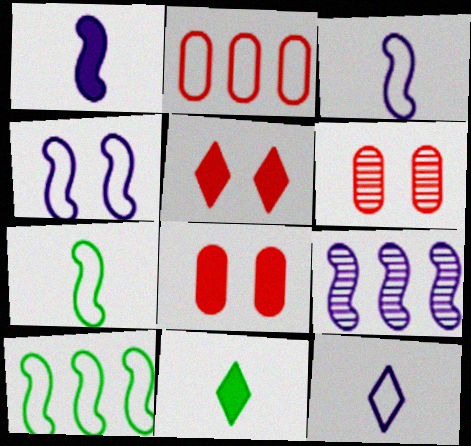[[1, 4, 9]]